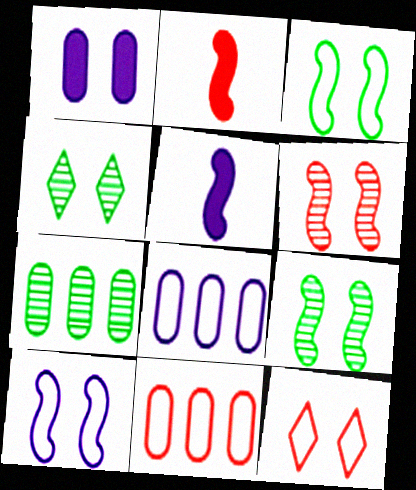[[1, 9, 12], 
[2, 4, 8], 
[4, 5, 11], 
[5, 7, 12]]